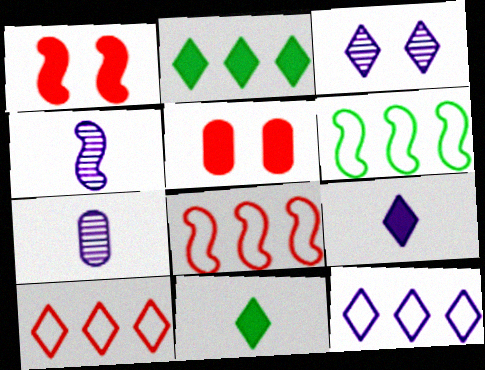[[1, 4, 6], 
[3, 9, 12], 
[3, 10, 11]]